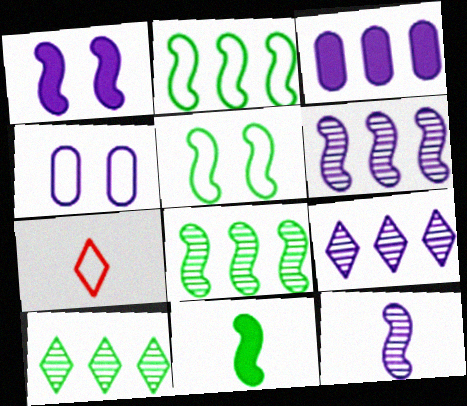[[2, 4, 7], 
[5, 8, 11]]